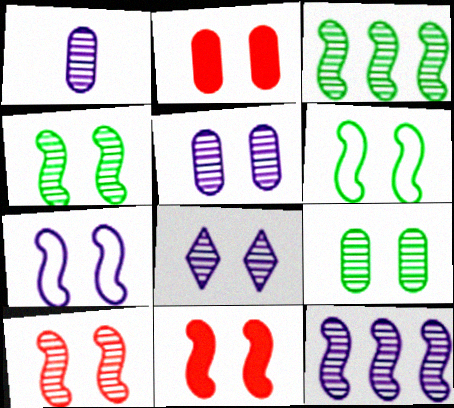[[1, 8, 12], 
[2, 6, 8], 
[4, 7, 11], 
[8, 9, 10]]